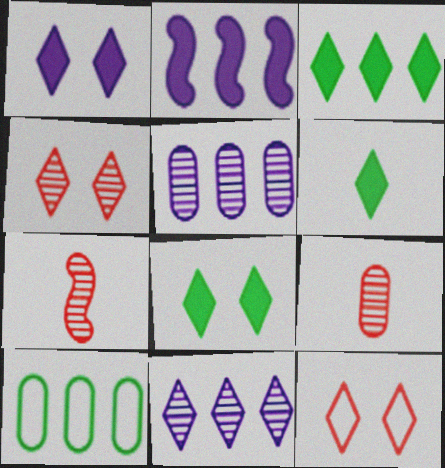[[1, 7, 10], 
[3, 6, 8], 
[6, 11, 12]]